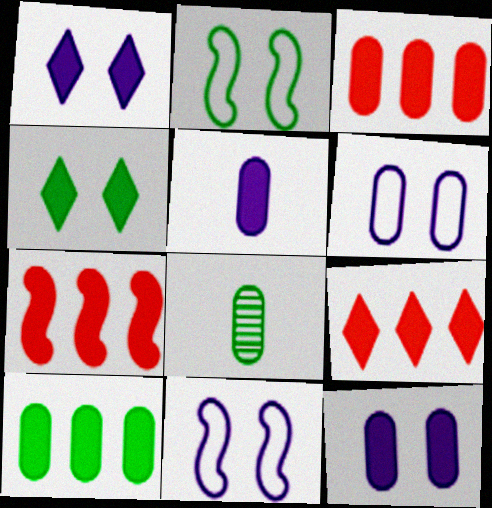[[3, 6, 8], 
[3, 7, 9], 
[4, 5, 7], 
[8, 9, 11]]